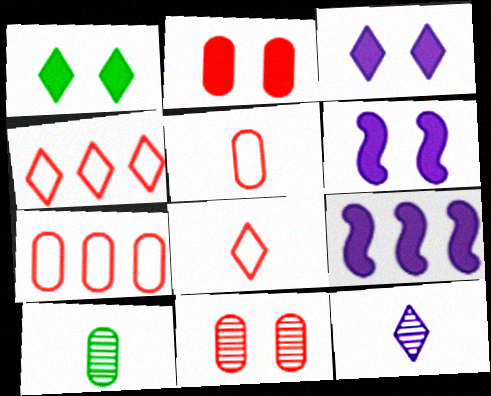[[1, 2, 6], 
[1, 4, 12], 
[4, 6, 10]]